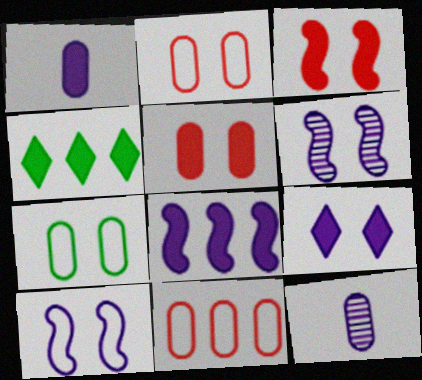[[1, 3, 4], 
[1, 8, 9]]